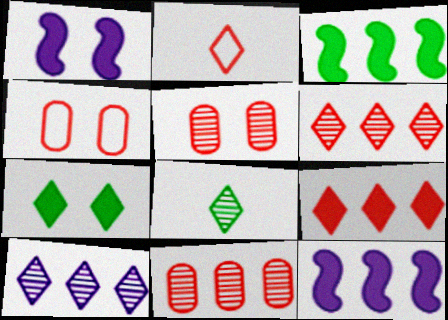[[2, 7, 10], 
[4, 8, 12]]